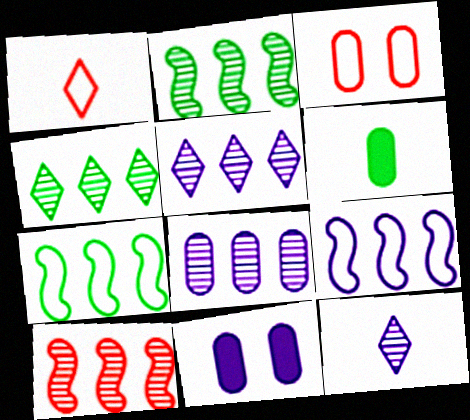[[1, 2, 11], 
[3, 6, 8], 
[4, 8, 10], 
[9, 11, 12]]